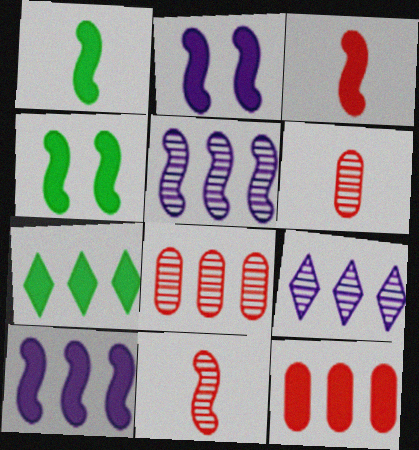[[3, 4, 10], 
[7, 10, 12]]